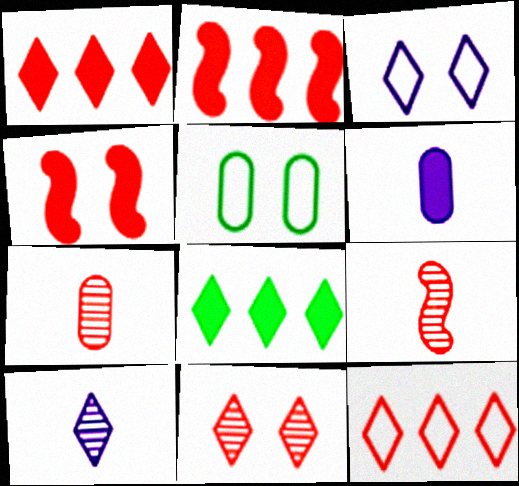[[2, 5, 10], 
[4, 6, 8], 
[4, 7, 12]]